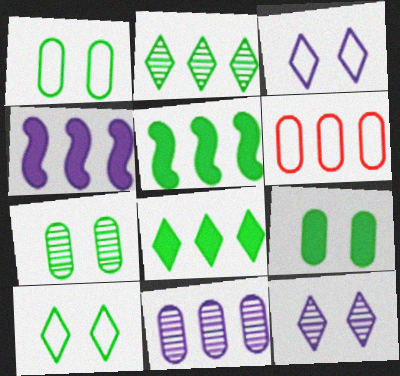[[1, 7, 9], 
[2, 4, 6]]